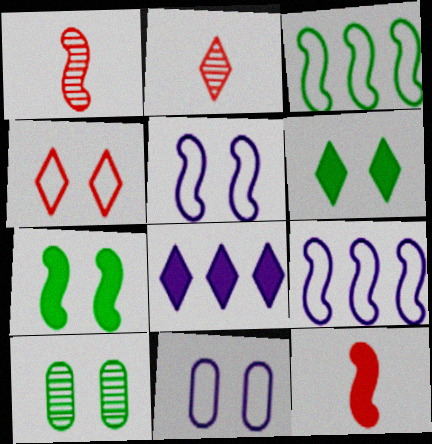[[1, 7, 9]]